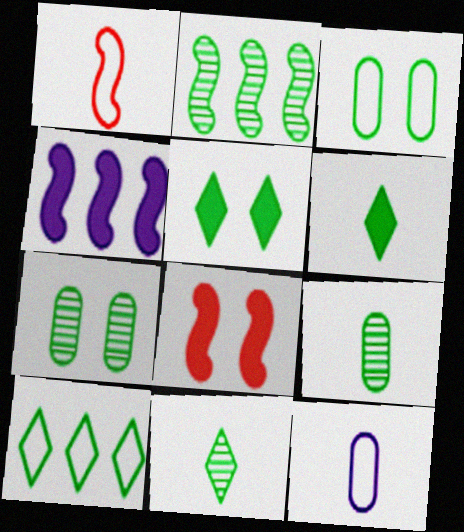[[2, 3, 6], 
[2, 7, 11], 
[5, 10, 11]]